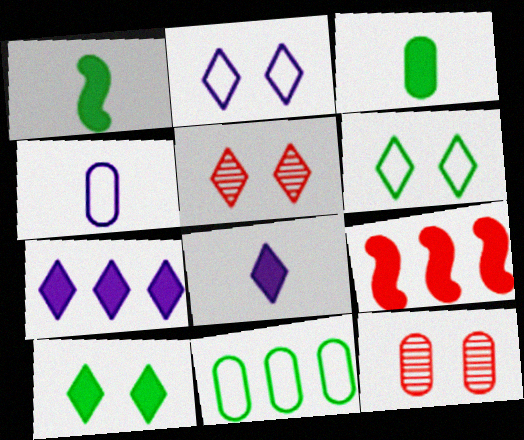[[2, 5, 10]]